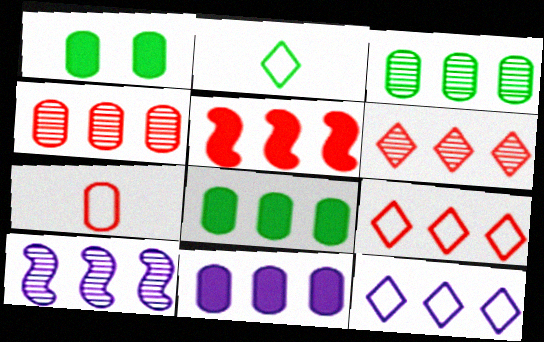[[3, 5, 12], 
[3, 6, 10], 
[4, 5, 9], 
[8, 9, 10], 
[10, 11, 12]]